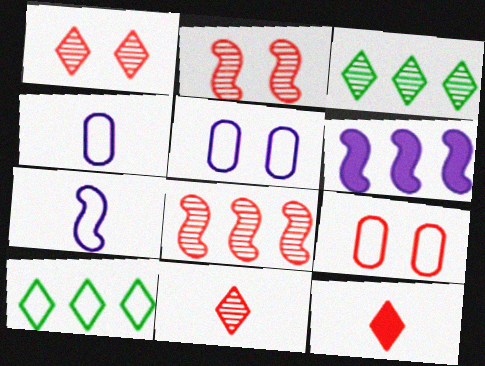[[7, 9, 10], 
[8, 9, 12]]